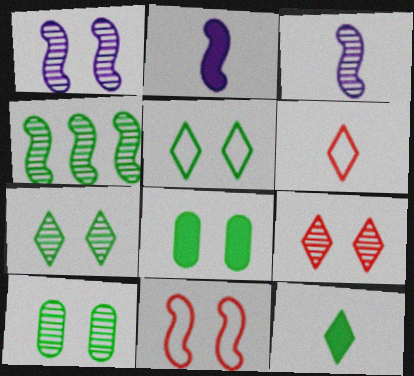[[1, 9, 10], 
[2, 4, 11]]